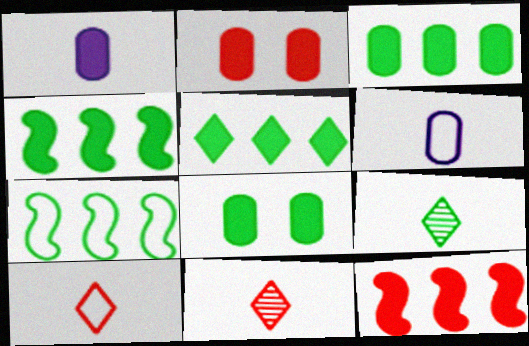[[1, 2, 3], 
[3, 4, 5], 
[7, 8, 9]]